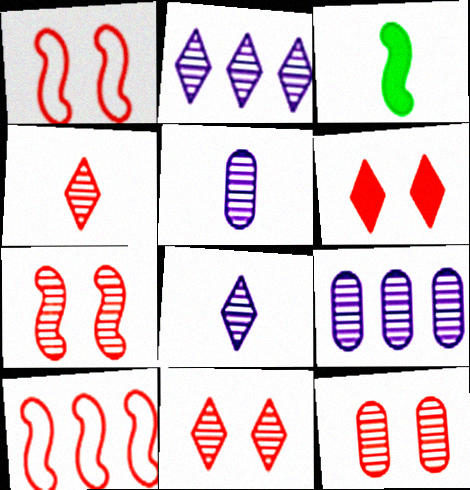[[1, 6, 12], 
[7, 11, 12]]